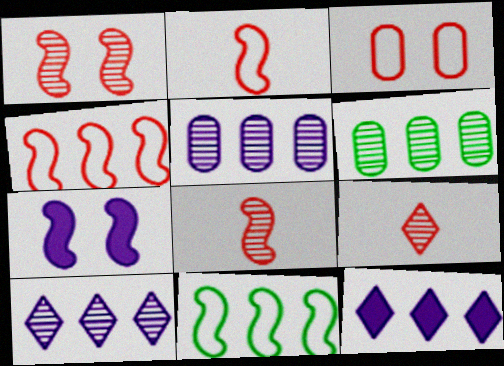[[4, 6, 12], 
[7, 8, 11]]